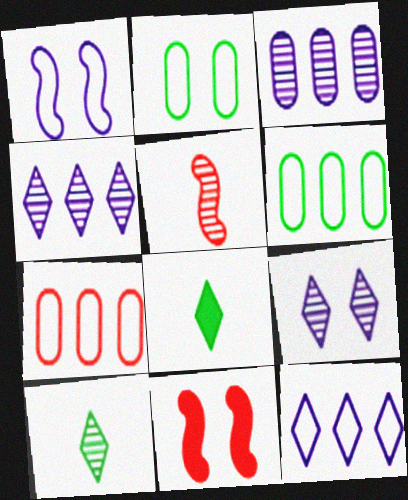[[2, 9, 11]]